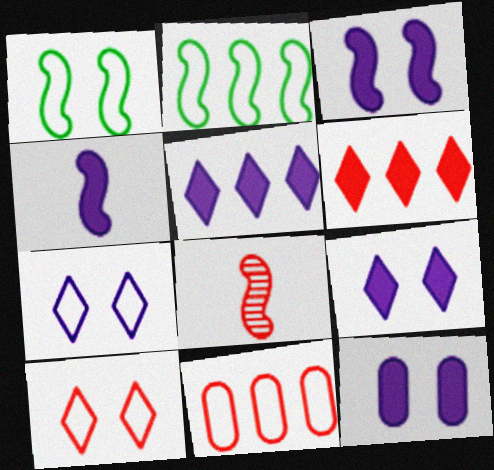[[2, 3, 8], 
[3, 9, 12], 
[4, 5, 12]]